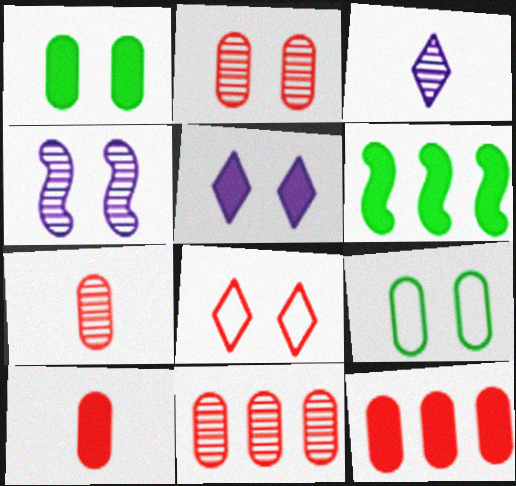[[1, 4, 8], 
[2, 7, 11], 
[5, 6, 10]]